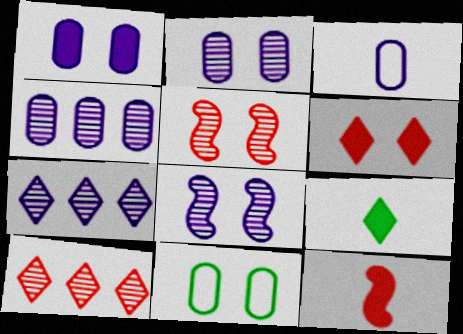[[1, 3, 4], 
[6, 8, 11], 
[7, 11, 12]]